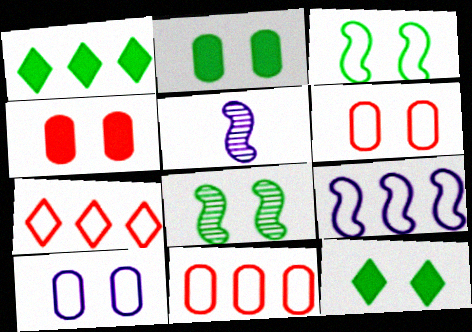[[1, 5, 6], 
[2, 5, 7], 
[5, 11, 12]]